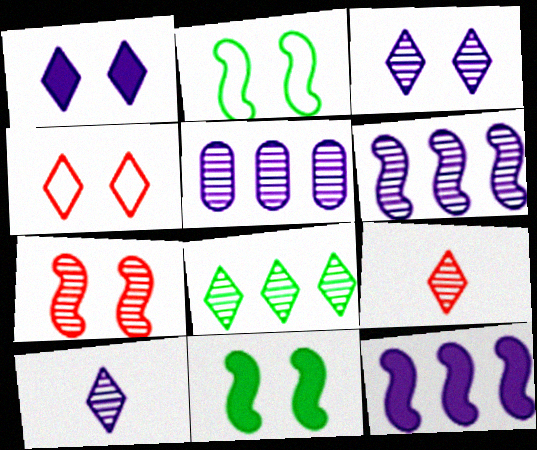[[3, 8, 9]]